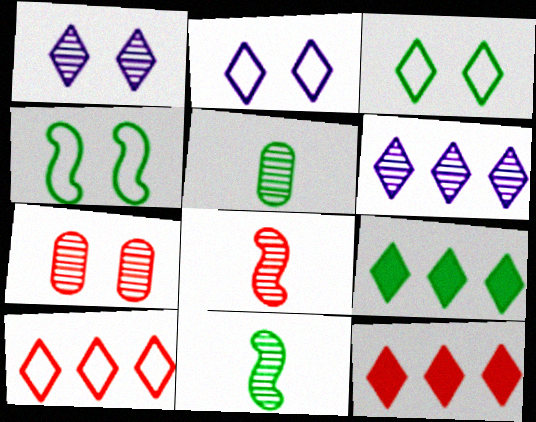[[4, 5, 9], 
[6, 7, 11], 
[6, 9, 10]]